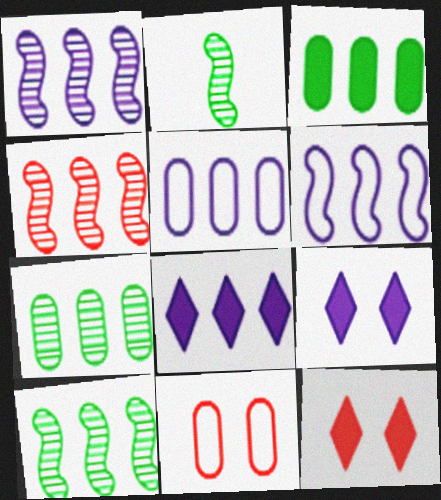[[1, 4, 10], 
[1, 5, 8], 
[2, 5, 12], 
[2, 8, 11]]